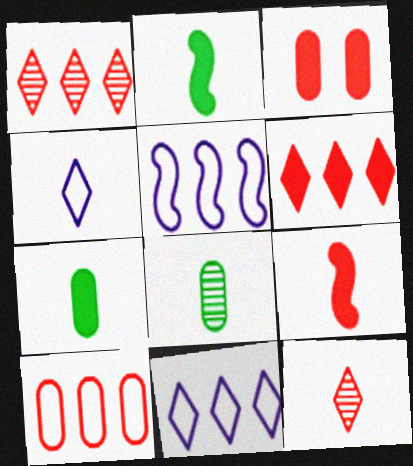[[3, 6, 9], 
[4, 8, 9]]